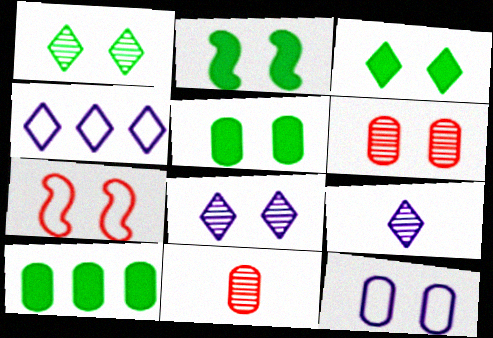[[2, 3, 5], 
[2, 4, 11], 
[5, 6, 12], 
[5, 7, 8], 
[7, 9, 10], 
[10, 11, 12]]